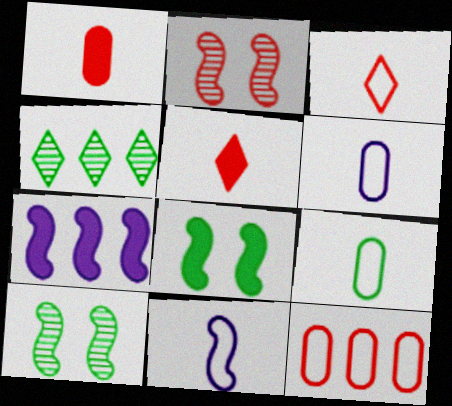[[2, 5, 12], 
[3, 9, 11], 
[4, 7, 12], 
[4, 8, 9]]